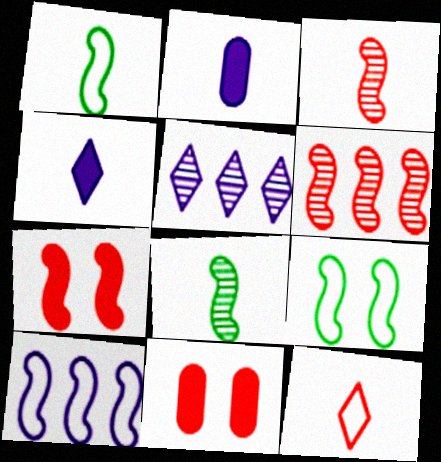[[1, 5, 11], 
[2, 8, 12], 
[6, 11, 12], 
[7, 8, 10]]